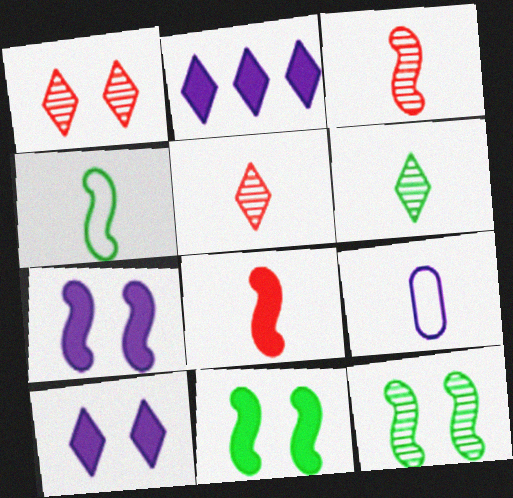[[6, 8, 9]]